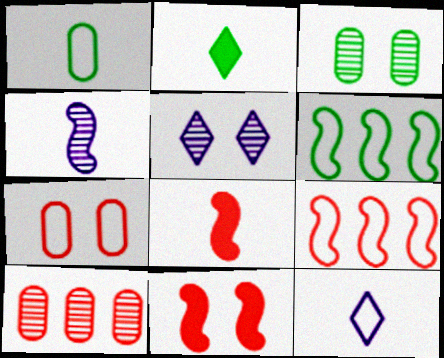[[2, 3, 6], 
[4, 6, 11], 
[6, 7, 12]]